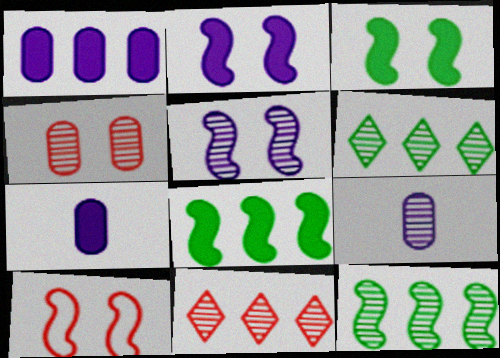[[3, 5, 10], 
[6, 7, 10]]